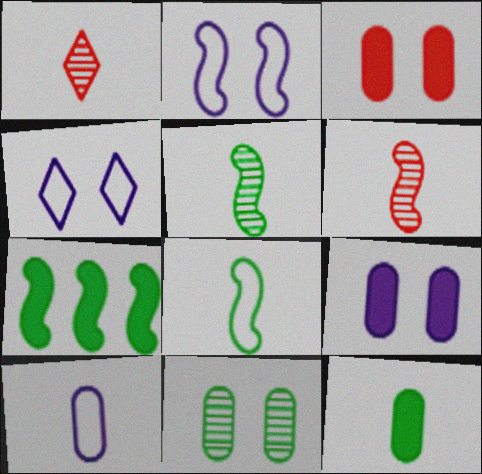[[2, 6, 7]]